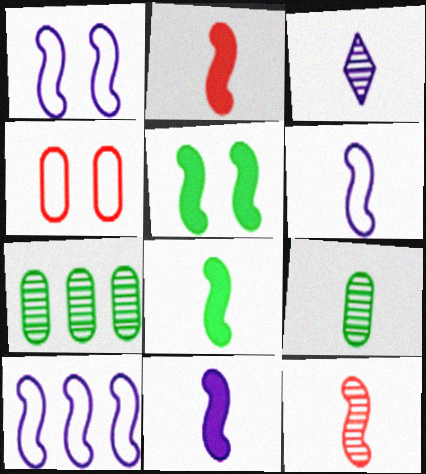[[1, 6, 10], 
[2, 8, 11], 
[3, 9, 12], 
[5, 10, 12], 
[6, 8, 12]]